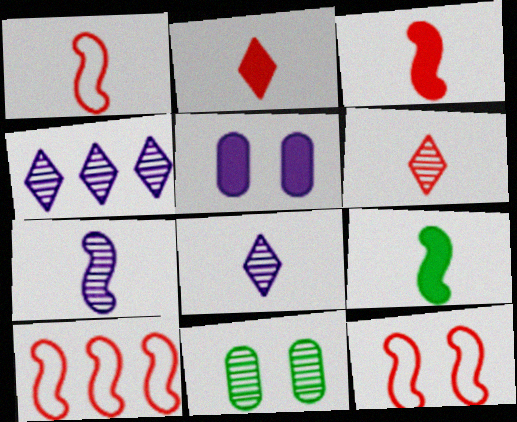[[1, 7, 9], 
[1, 10, 12]]